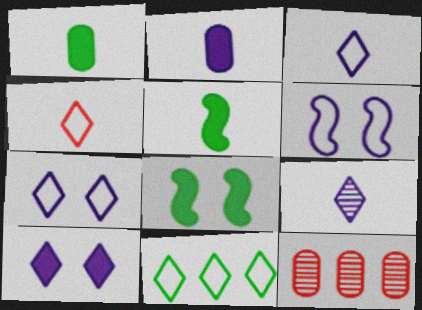[[3, 8, 12], 
[4, 7, 11], 
[5, 7, 12]]